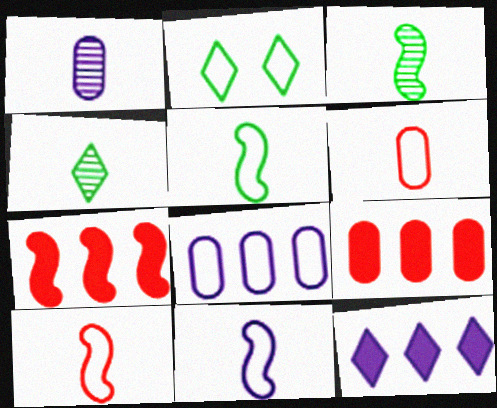[[1, 2, 7], 
[2, 8, 10], 
[5, 10, 11]]